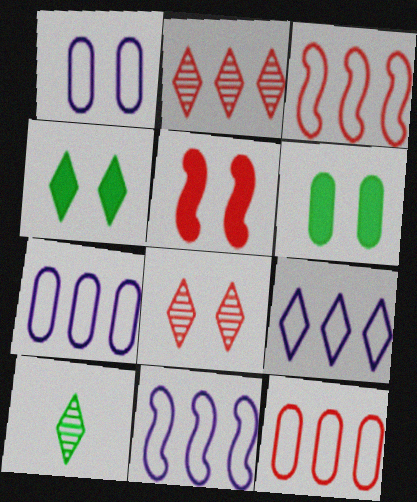[[5, 7, 10], 
[7, 9, 11]]